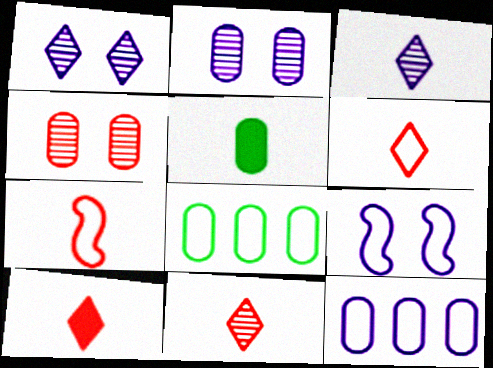[[3, 5, 7], 
[4, 5, 12], 
[6, 8, 9], 
[6, 10, 11]]